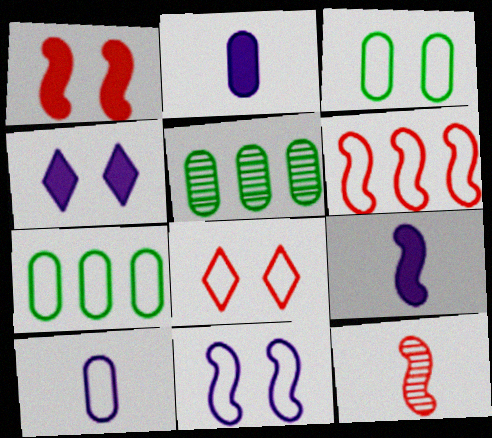[[1, 6, 12], 
[3, 8, 11], 
[4, 7, 12], 
[5, 8, 9]]